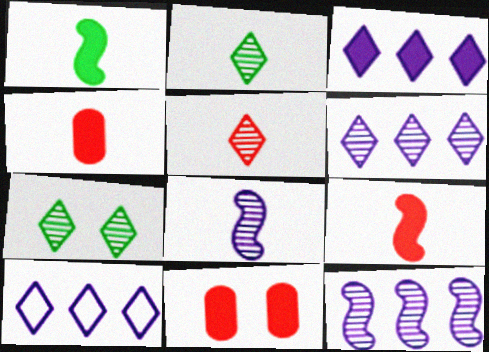[[1, 3, 11], 
[3, 6, 10], 
[5, 6, 7]]